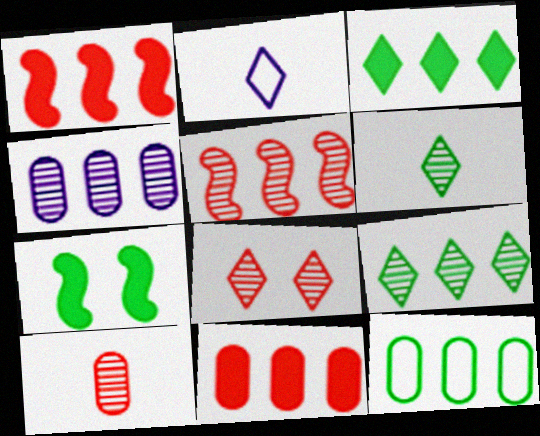[[2, 3, 8], 
[4, 5, 9], 
[4, 11, 12], 
[5, 8, 10], 
[6, 7, 12]]